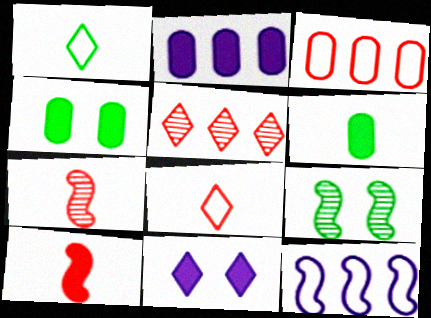[[1, 5, 11], 
[2, 8, 9], 
[9, 10, 12]]